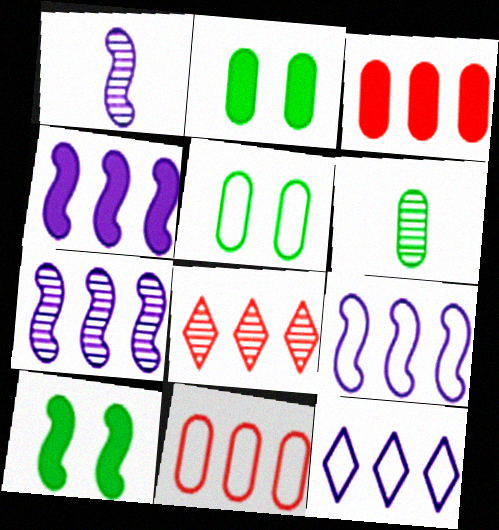[[4, 7, 9]]